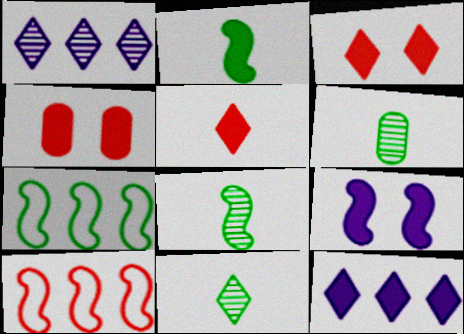[[2, 4, 12], 
[6, 8, 11], 
[8, 9, 10]]